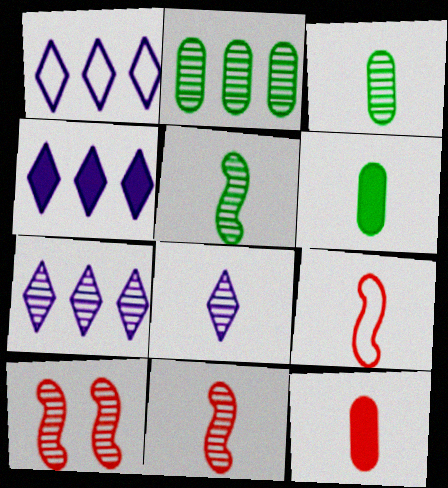[[1, 4, 7], 
[1, 6, 10], 
[2, 8, 10], 
[3, 7, 10], 
[3, 8, 11], 
[6, 8, 9]]